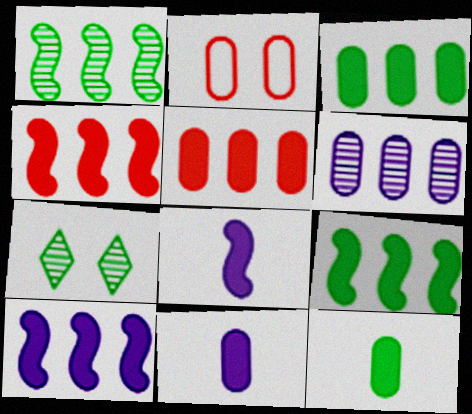[[2, 6, 12], 
[4, 9, 10]]